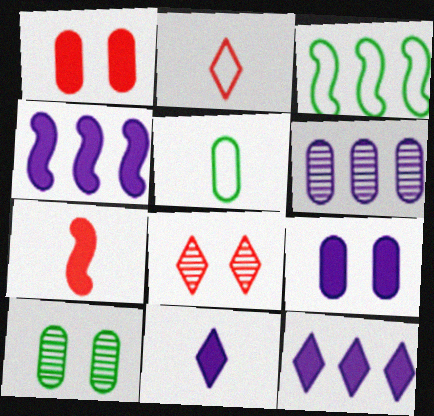[[1, 5, 6], 
[2, 4, 10], 
[4, 5, 8], 
[4, 9, 11]]